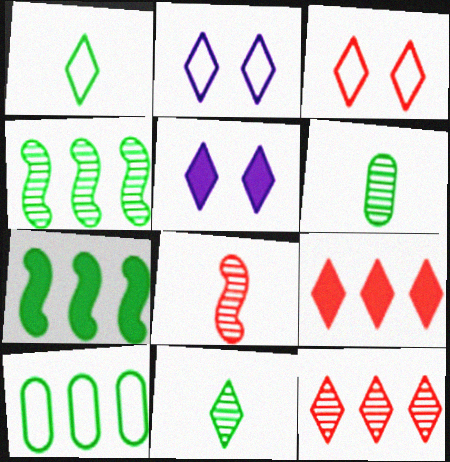[[1, 5, 12], 
[2, 9, 11], 
[5, 8, 10]]